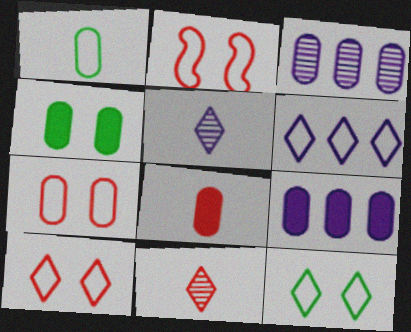[[1, 2, 6], 
[2, 7, 10], 
[4, 8, 9]]